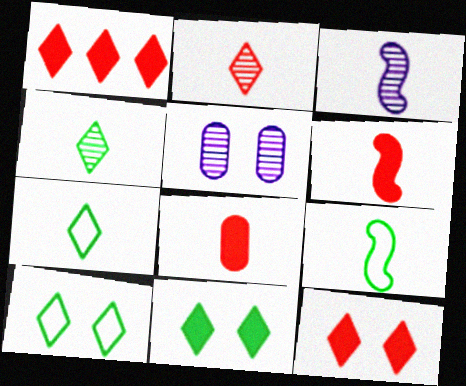[[1, 5, 9], 
[3, 6, 9], 
[3, 7, 8]]